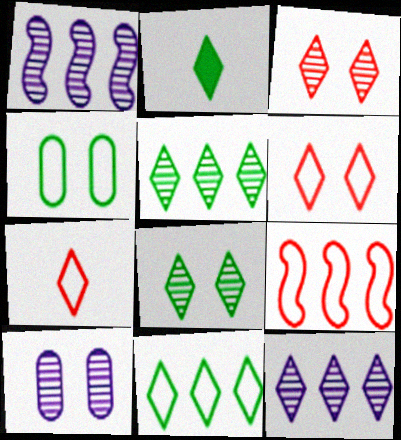[[2, 6, 12], 
[2, 8, 11], 
[2, 9, 10]]